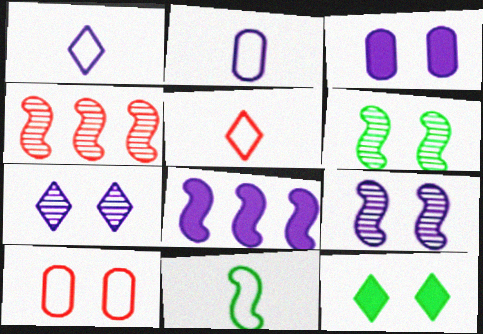[[2, 4, 12], 
[2, 5, 11], 
[2, 7, 8], 
[9, 10, 12]]